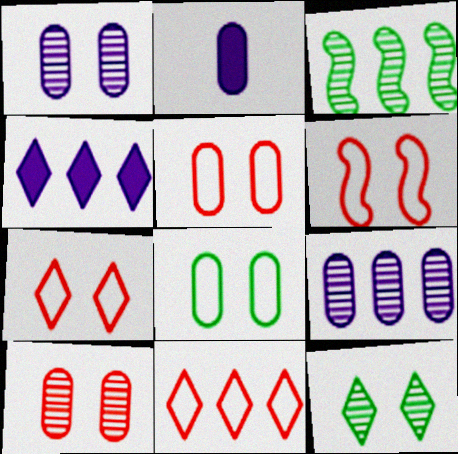[[2, 3, 7], 
[5, 6, 7]]